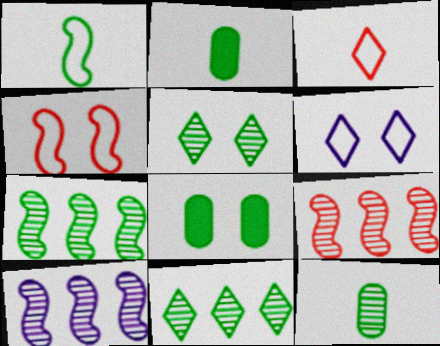[[1, 8, 11], 
[2, 6, 9], 
[3, 8, 10], 
[5, 7, 12], 
[7, 9, 10]]